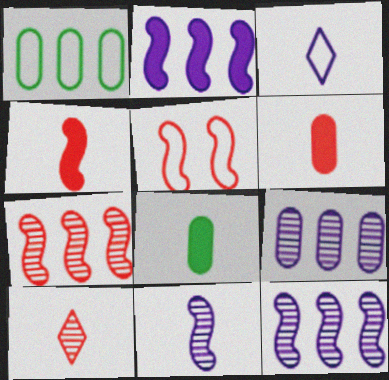[[1, 3, 5], 
[4, 5, 7]]